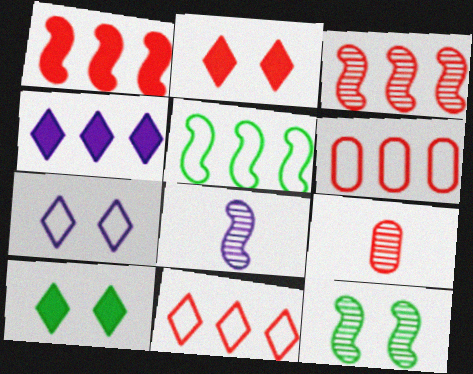[[3, 8, 12], 
[6, 8, 10]]